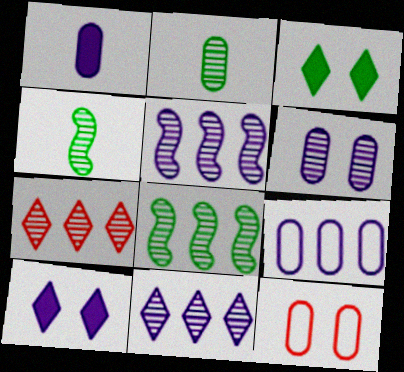[[1, 6, 9], 
[4, 6, 7]]